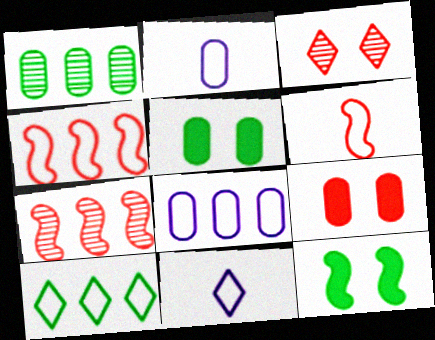[[1, 2, 9], 
[4, 8, 10], 
[5, 7, 11]]